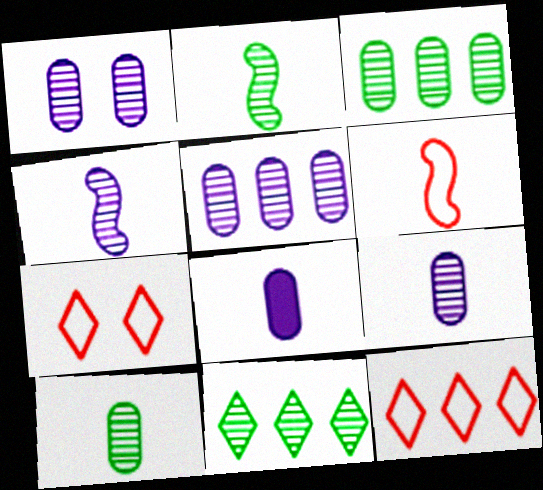[[1, 5, 9]]